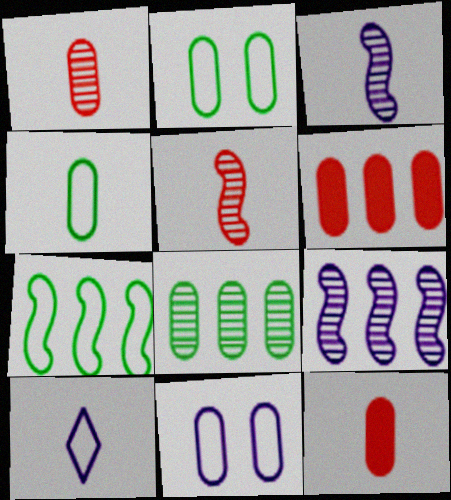[[8, 11, 12]]